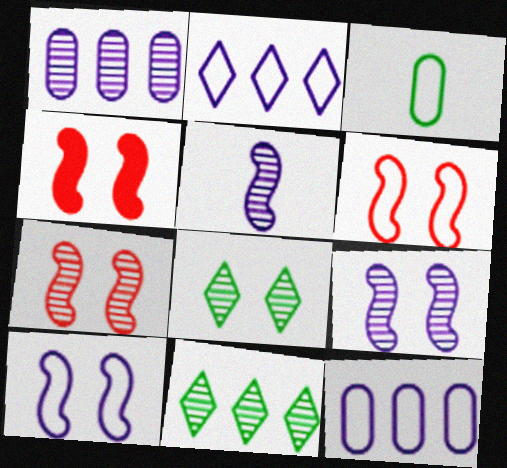[[2, 3, 6], 
[4, 6, 7]]